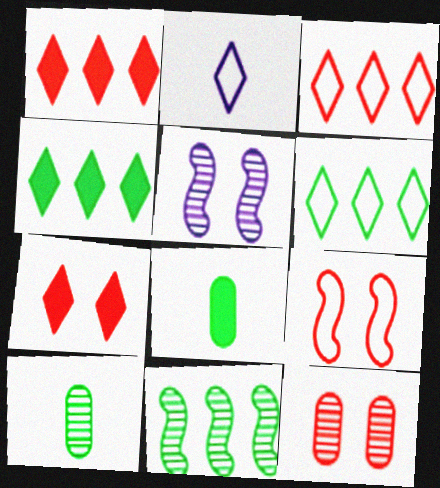[[3, 5, 8], 
[7, 9, 12]]